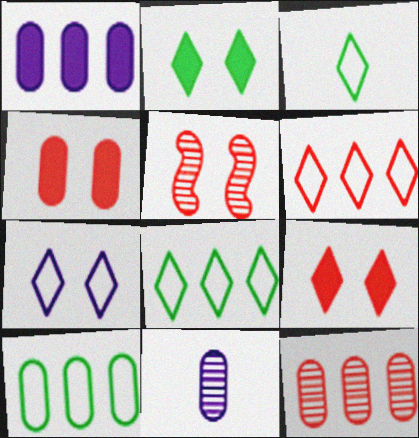[[1, 3, 5], 
[1, 10, 12], 
[3, 6, 7], 
[4, 10, 11]]